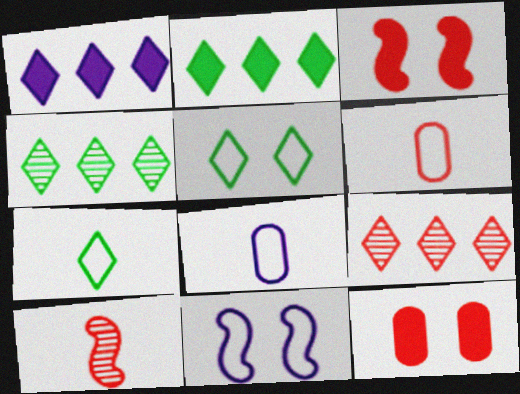[[3, 4, 8], 
[3, 6, 9]]